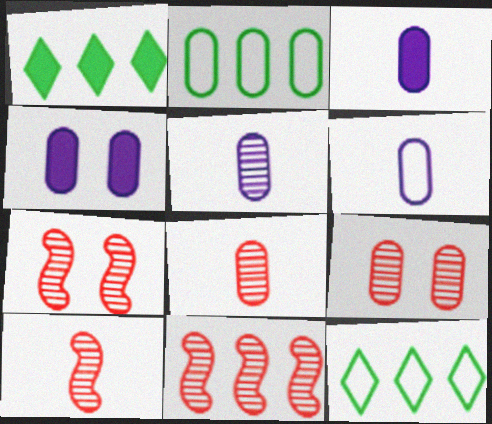[[1, 6, 7], 
[2, 3, 9], 
[2, 4, 8], 
[3, 5, 6], 
[3, 7, 12], 
[4, 10, 12], 
[7, 10, 11]]